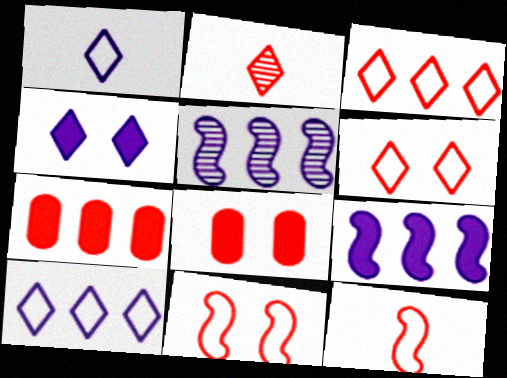[[2, 7, 11]]